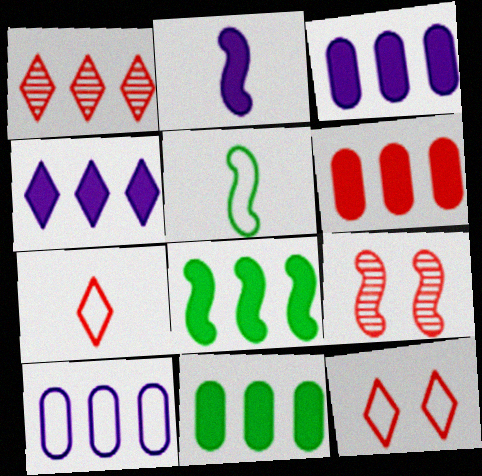[[1, 8, 10], 
[3, 6, 11], 
[4, 6, 8], 
[5, 10, 12], 
[6, 7, 9]]